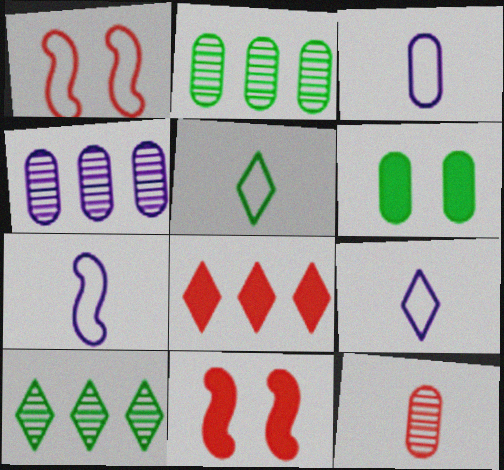[[1, 8, 12], 
[2, 9, 11], 
[3, 7, 9], 
[3, 10, 11], 
[4, 5, 11]]